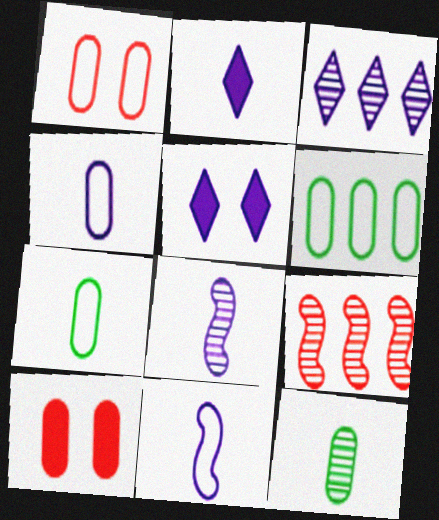[[1, 4, 6], 
[2, 4, 8], 
[5, 7, 9]]